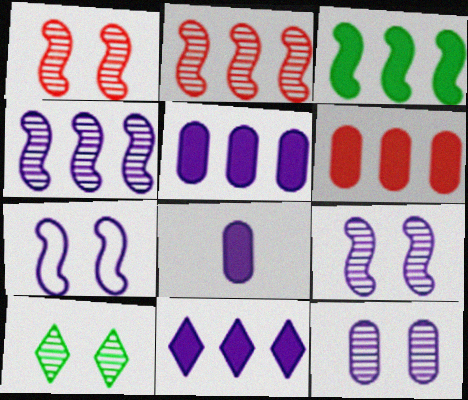[[1, 10, 12], 
[3, 6, 11]]